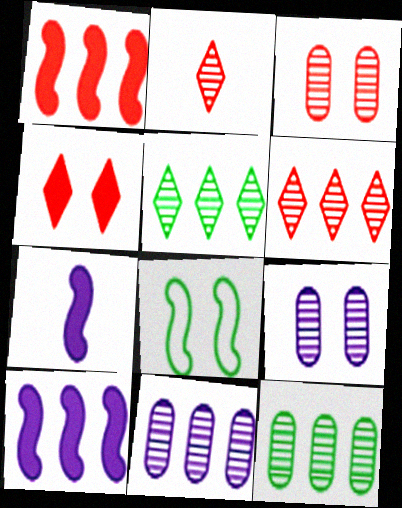[[4, 8, 9]]